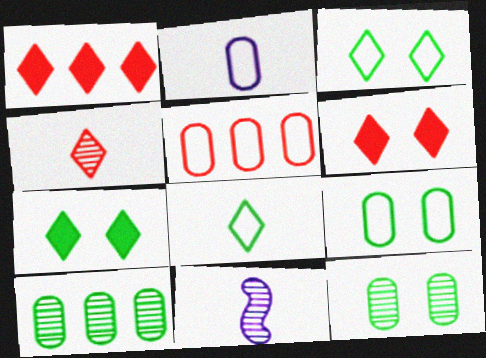[[1, 9, 11], 
[2, 5, 9], 
[5, 7, 11]]